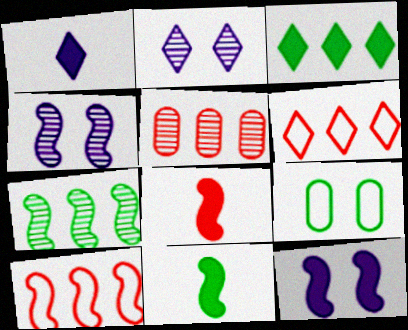[[4, 10, 11]]